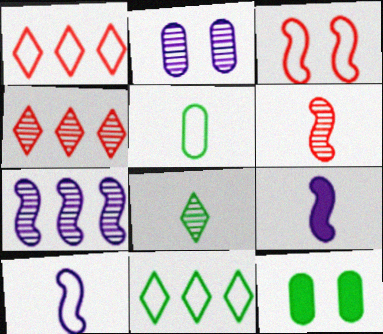[[4, 10, 12]]